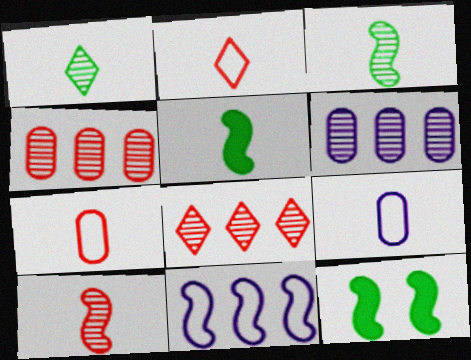[[2, 6, 12], 
[8, 9, 12], 
[10, 11, 12]]